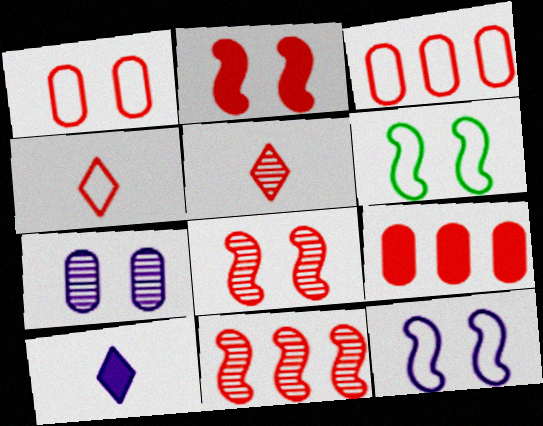[[2, 3, 5], 
[4, 8, 9]]